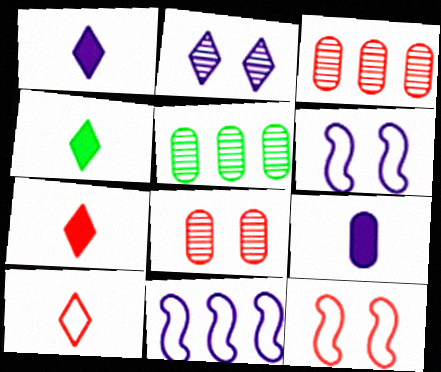[[1, 4, 7], 
[1, 5, 12], 
[2, 9, 11], 
[3, 4, 6], 
[3, 7, 12], 
[4, 8, 11], 
[5, 6, 7]]